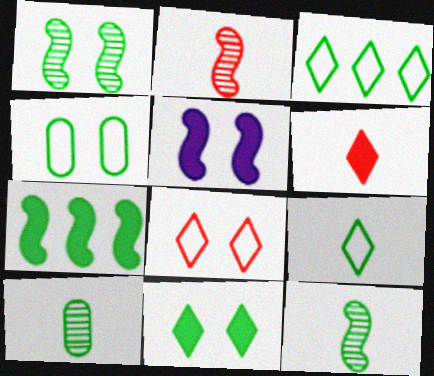[[1, 4, 11]]